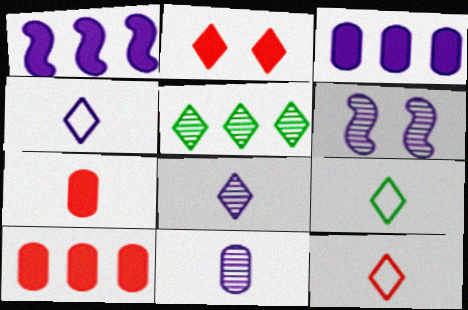[[2, 4, 5], 
[3, 4, 6], 
[4, 9, 12], 
[6, 9, 10]]